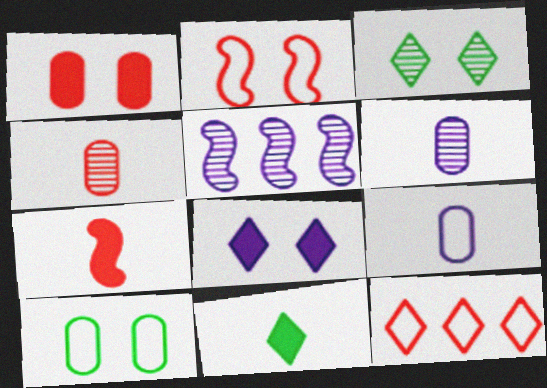[[3, 4, 5], 
[5, 8, 9]]